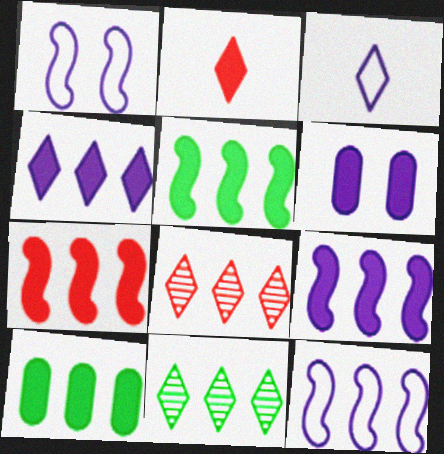[[2, 5, 6], 
[4, 7, 10], 
[5, 7, 9], 
[8, 10, 12]]